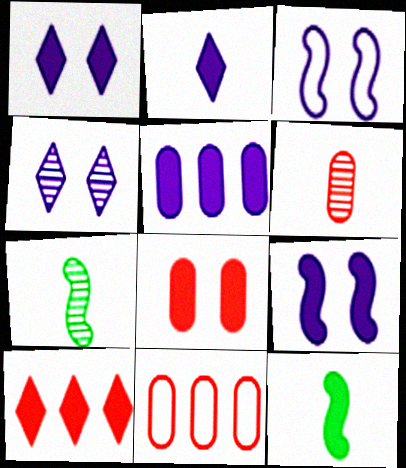[[1, 7, 11], 
[2, 5, 9], 
[4, 11, 12], 
[6, 8, 11]]